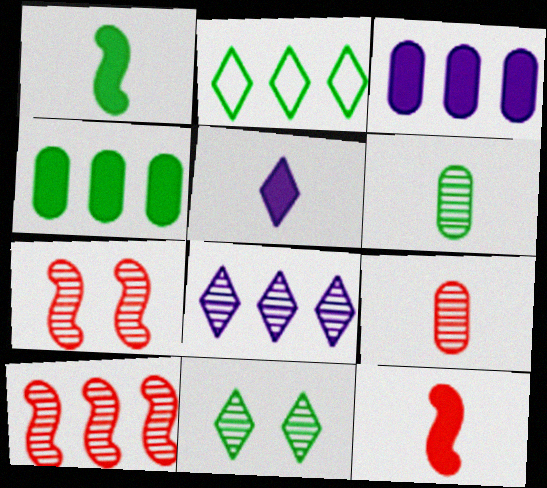[[2, 3, 10], 
[6, 7, 8]]